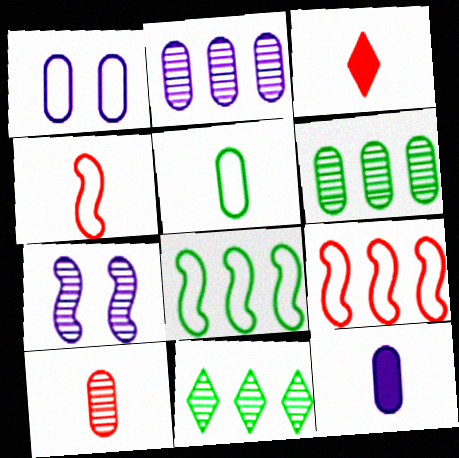[[1, 2, 12], 
[3, 4, 10], 
[5, 10, 12], 
[7, 10, 11]]